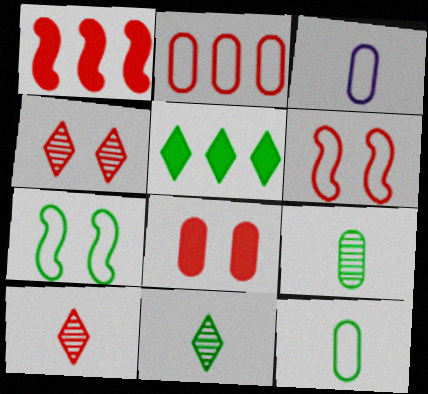[[4, 6, 8], 
[5, 7, 9]]